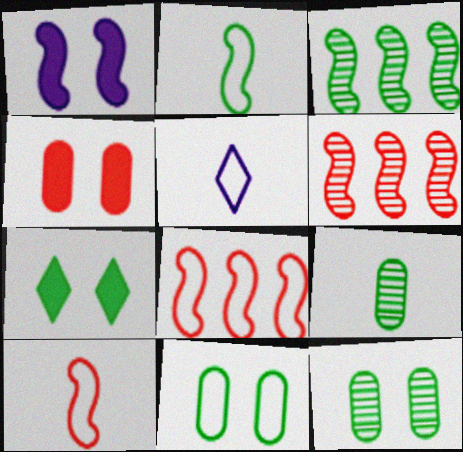[[1, 2, 6], 
[1, 3, 10], 
[1, 4, 7], 
[3, 4, 5], 
[5, 8, 11]]